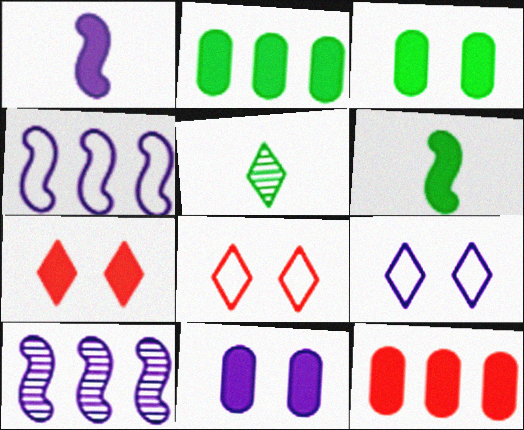[[1, 2, 7]]